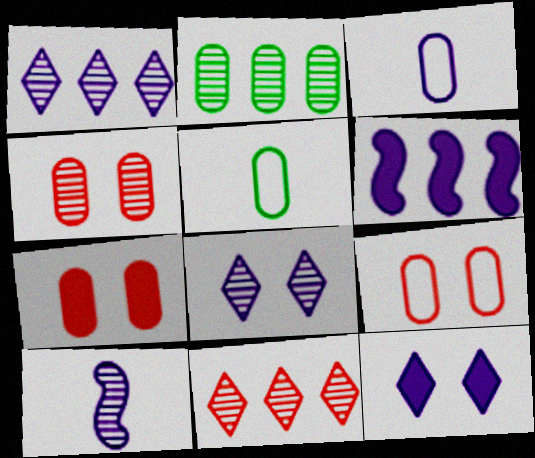[[2, 3, 7], 
[3, 6, 8], 
[4, 7, 9]]